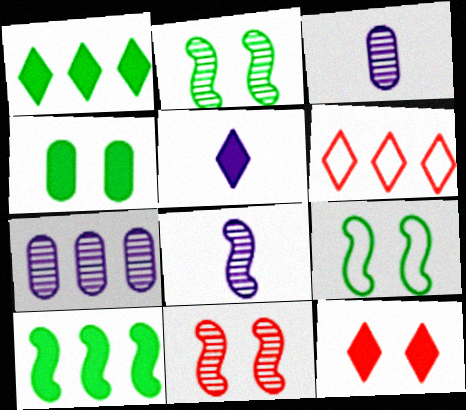[[1, 5, 12], 
[4, 6, 8], 
[6, 7, 10]]